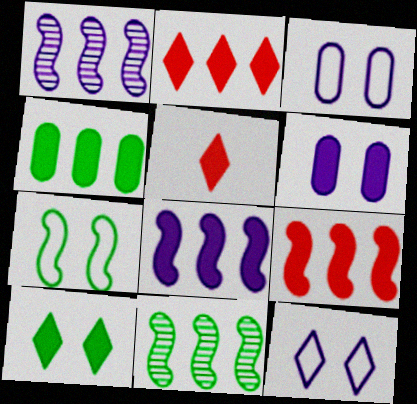[[2, 4, 8], 
[3, 5, 11]]